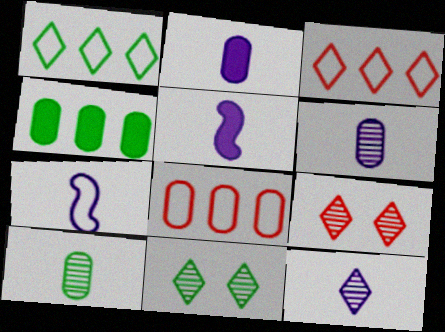[[2, 7, 12], 
[4, 7, 9], 
[5, 8, 11]]